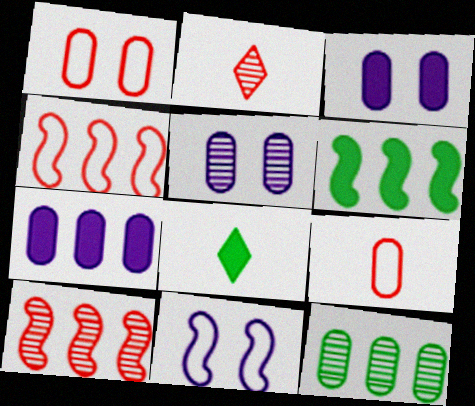[[3, 9, 12], 
[4, 5, 8]]